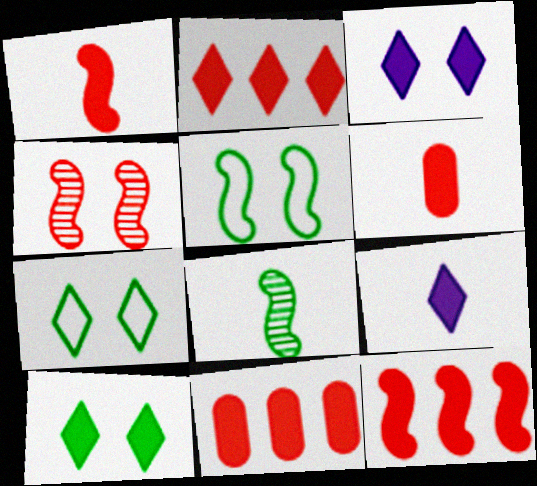[[2, 9, 10], 
[2, 11, 12]]